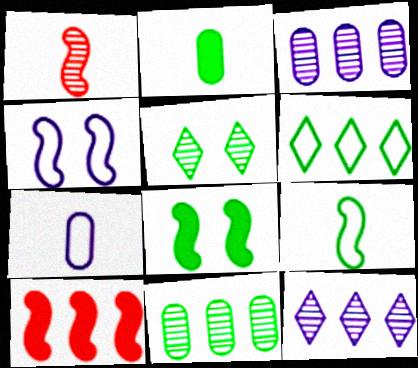[[1, 3, 5], 
[3, 6, 10], 
[5, 7, 10]]